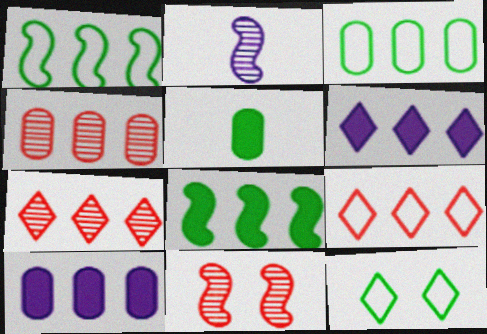[[1, 4, 6], 
[1, 7, 10], 
[3, 4, 10]]